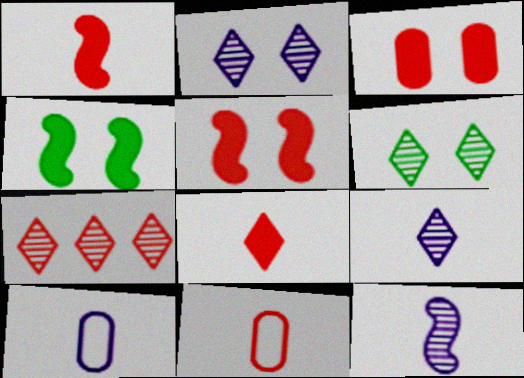[[4, 7, 10], 
[5, 7, 11], 
[6, 7, 9]]